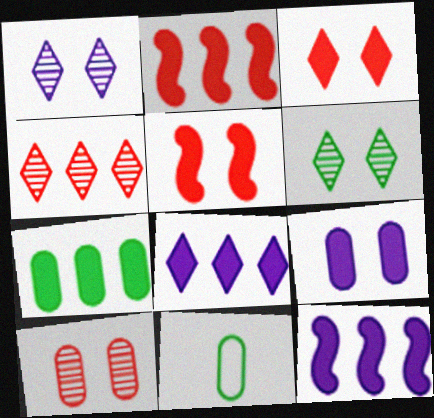[[1, 2, 11], 
[2, 7, 8]]